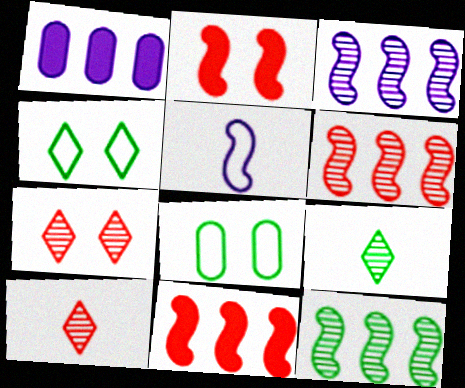[[2, 5, 12], 
[3, 6, 12]]